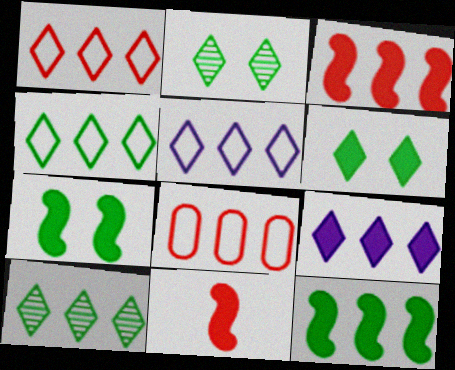[[1, 4, 5], 
[1, 9, 10]]